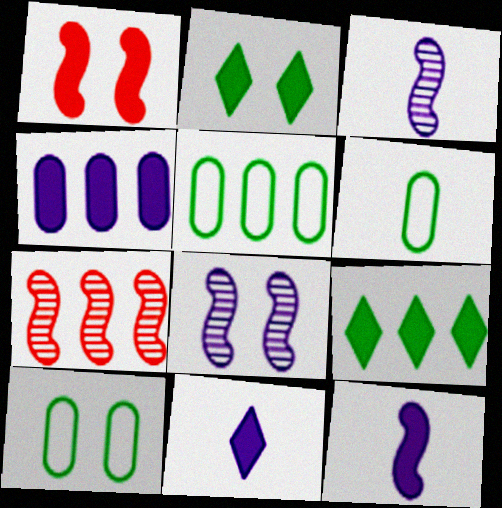[[5, 6, 10], 
[7, 10, 11]]